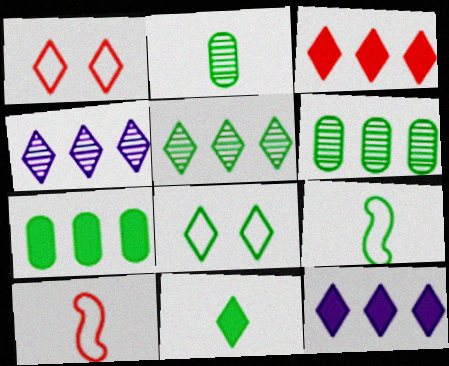[[1, 4, 11], 
[2, 9, 11], 
[5, 8, 11]]